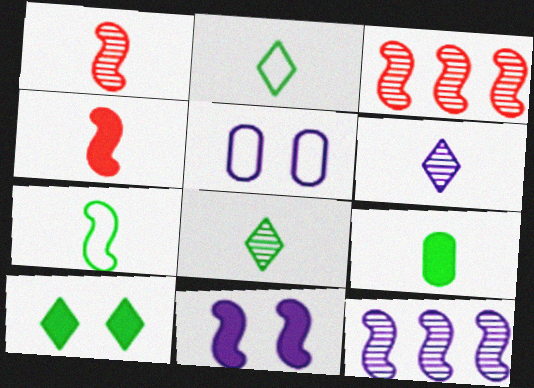[[3, 7, 11], 
[7, 8, 9]]